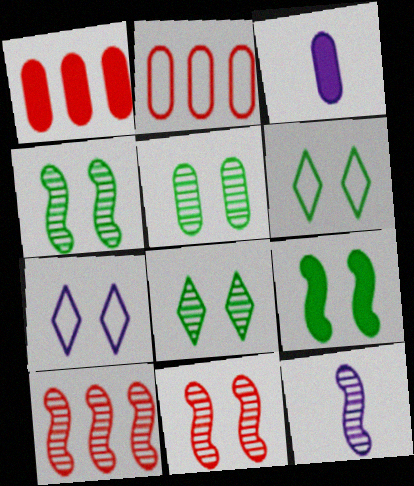[[1, 6, 12], 
[2, 3, 5], 
[3, 6, 10], 
[4, 5, 8], 
[4, 10, 12], 
[5, 6, 9]]